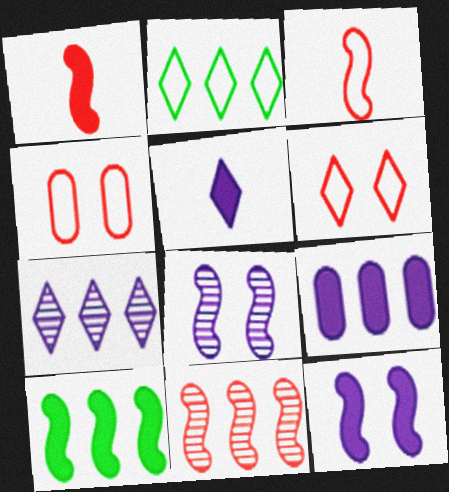[[1, 10, 12], 
[2, 9, 11], 
[3, 8, 10], 
[5, 9, 12]]